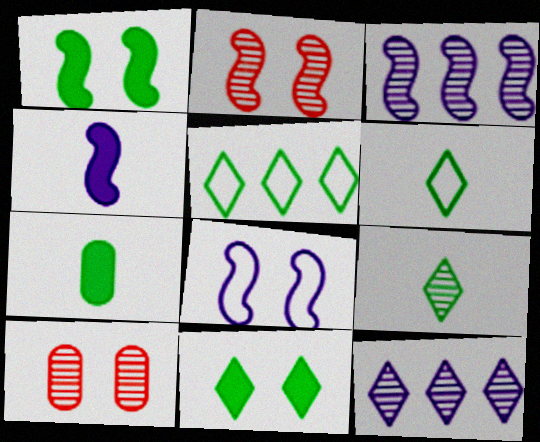[[1, 2, 8], 
[3, 4, 8], 
[3, 9, 10], 
[4, 5, 10], 
[5, 9, 11], 
[8, 10, 11]]